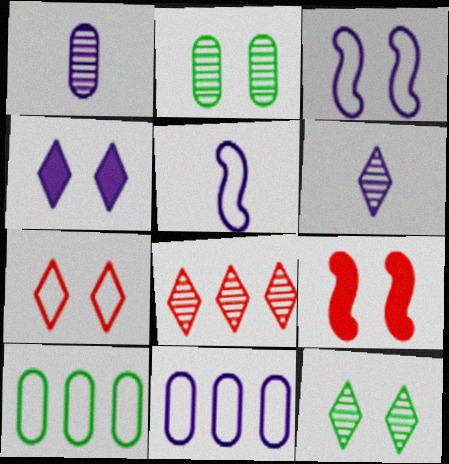[[4, 7, 12], 
[5, 7, 10], 
[6, 8, 12], 
[6, 9, 10]]